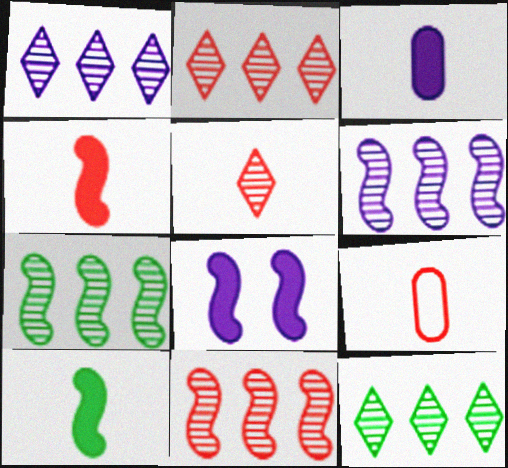[[1, 2, 12], 
[4, 5, 9], 
[6, 7, 11], 
[8, 9, 12]]